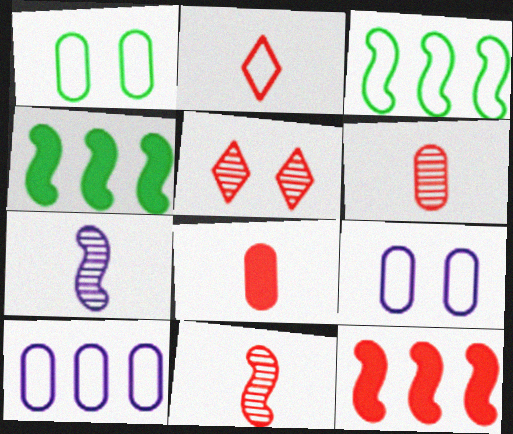[[2, 3, 9], 
[2, 8, 11]]